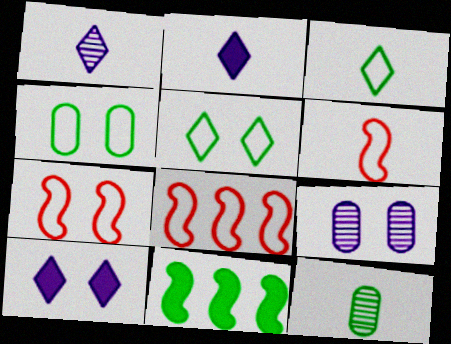[[2, 6, 12], 
[5, 11, 12], 
[6, 7, 8], 
[8, 10, 12]]